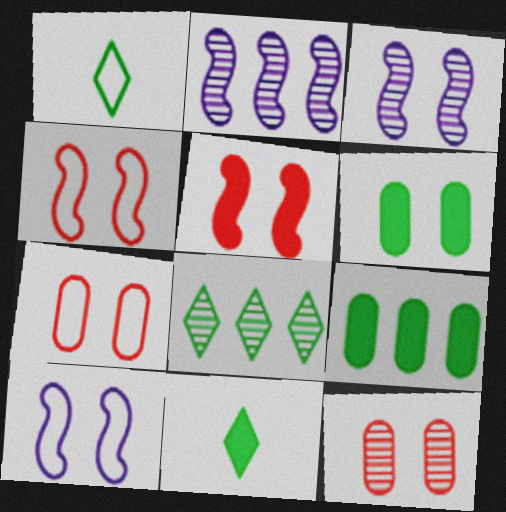[[2, 7, 11]]